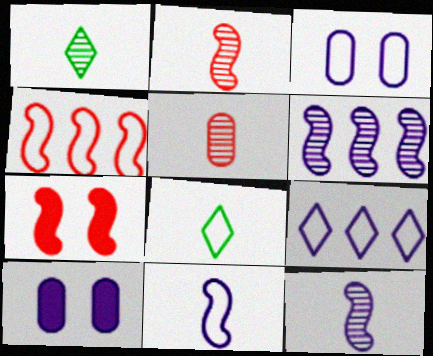[[1, 4, 10], 
[1, 5, 12], 
[2, 4, 7], 
[3, 4, 8], 
[3, 9, 11], 
[9, 10, 12]]